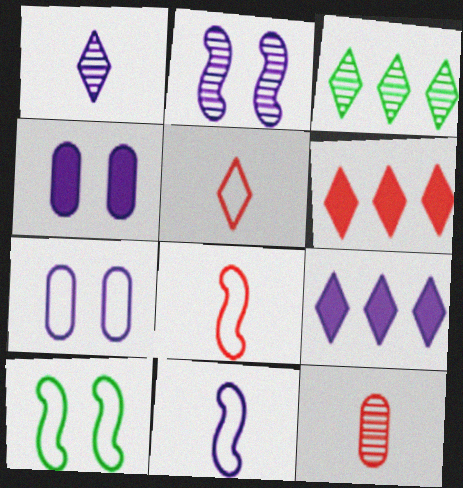[[2, 3, 12], 
[3, 4, 8], 
[9, 10, 12]]